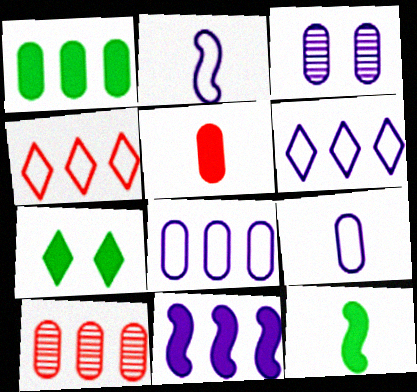[[1, 7, 12], 
[1, 8, 10], 
[2, 7, 10], 
[3, 4, 12], 
[5, 7, 11]]